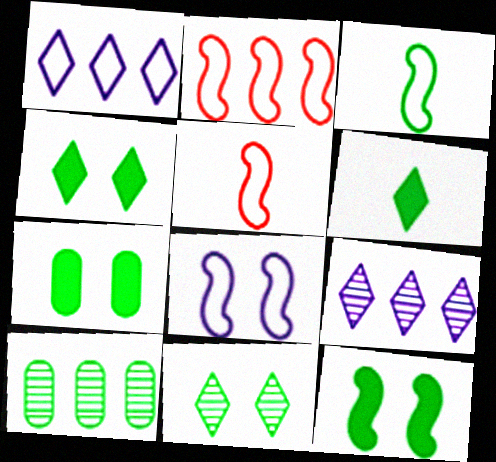[[2, 3, 8], 
[3, 4, 10], 
[4, 7, 12], 
[5, 7, 9]]